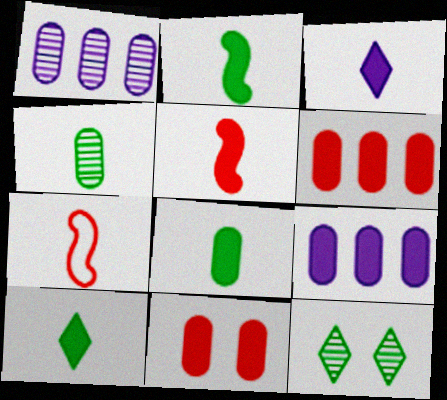[[2, 8, 10], 
[3, 4, 7], 
[3, 5, 8], 
[7, 9, 12], 
[8, 9, 11]]